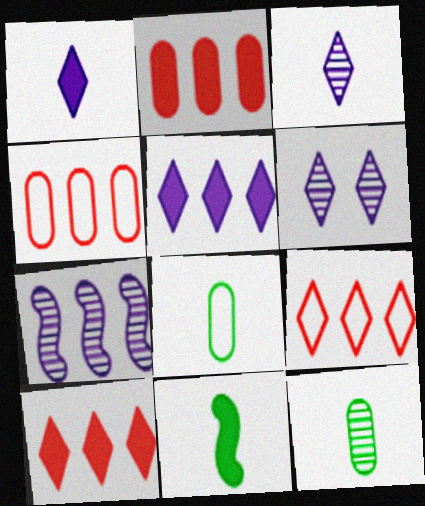[[4, 6, 11]]